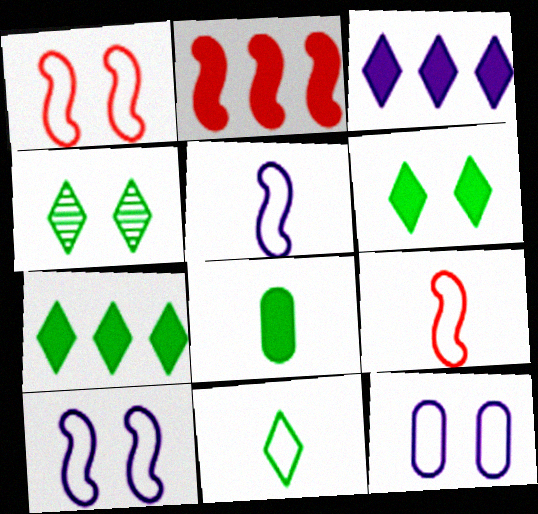[[4, 7, 11]]